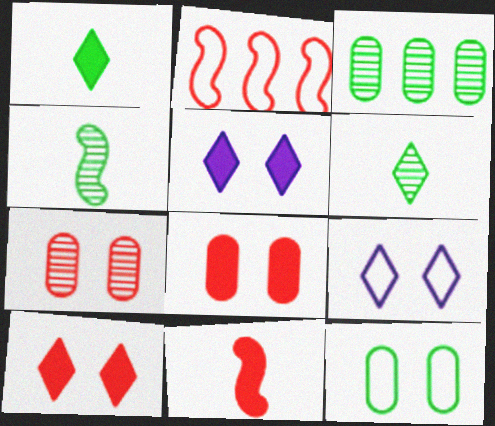[[3, 9, 11]]